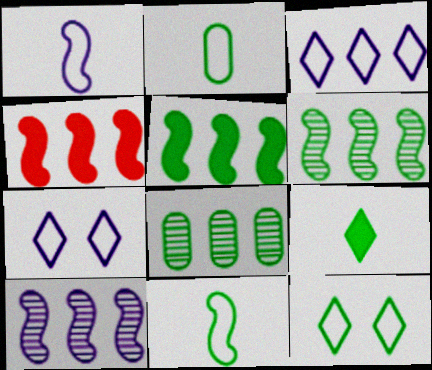[[3, 4, 8]]